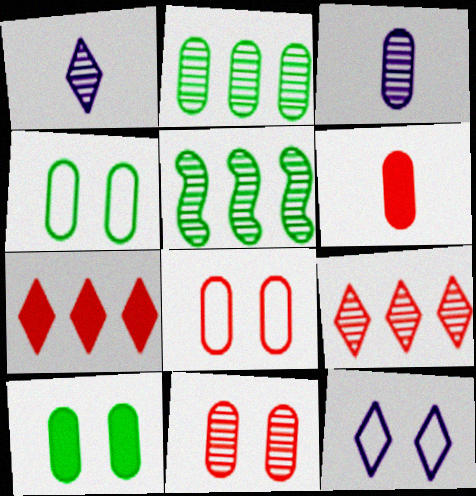[[1, 5, 11], 
[2, 3, 11], 
[5, 6, 12]]